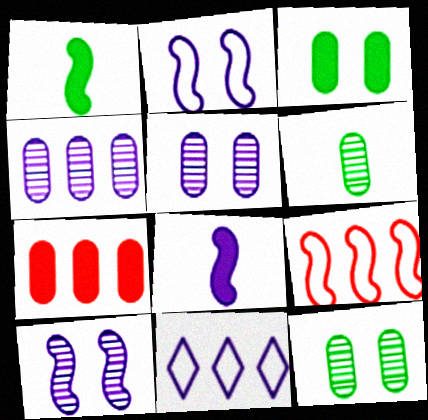[[1, 9, 10], 
[5, 8, 11]]